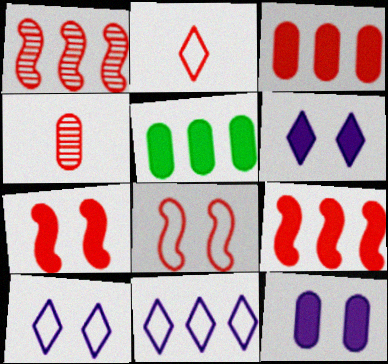[[1, 5, 11]]